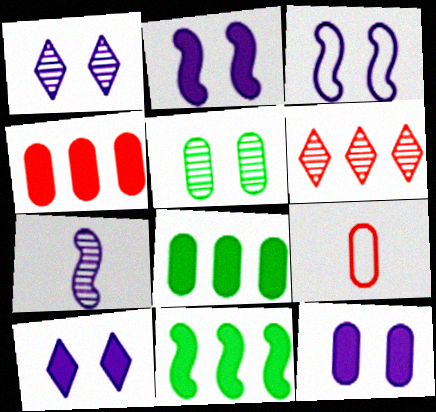[[1, 3, 12], 
[1, 9, 11], 
[2, 10, 12], 
[5, 6, 7]]